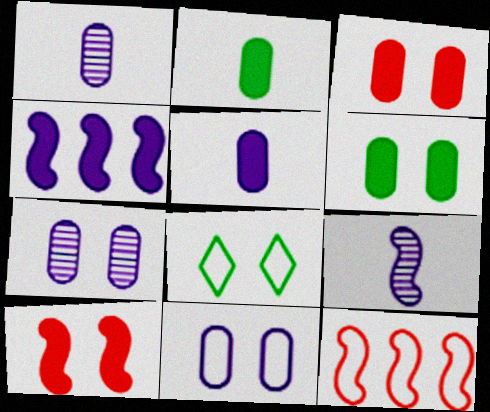[[7, 8, 10]]